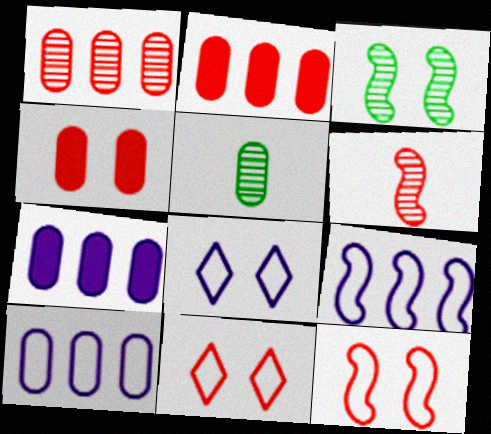[[2, 6, 11], 
[3, 4, 8], 
[4, 5, 10]]